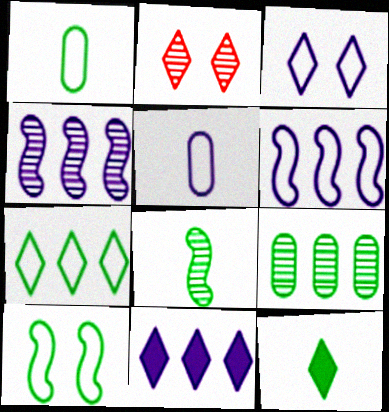[[1, 7, 10], 
[1, 8, 12], 
[3, 5, 6], 
[9, 10, 12]]